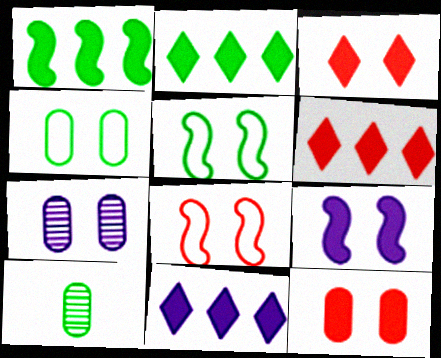[[2, 5, 10], 
[2, 6, 11], 
[3, 5, 7], 
[4, 7, 12], 
[8, 10, 11]]